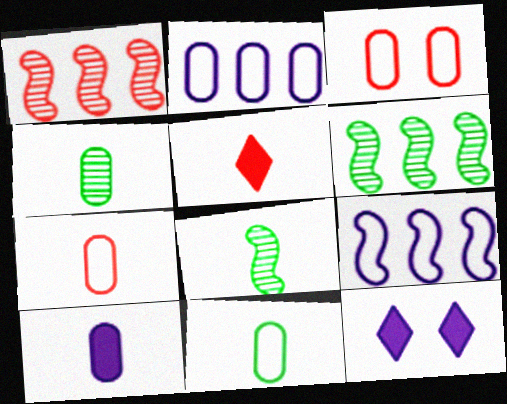[[1, 3, 5], 
[1, 11, 12], 
[2, 3, 11], 
[4, 7, 10], 
[6, 7, 12]]